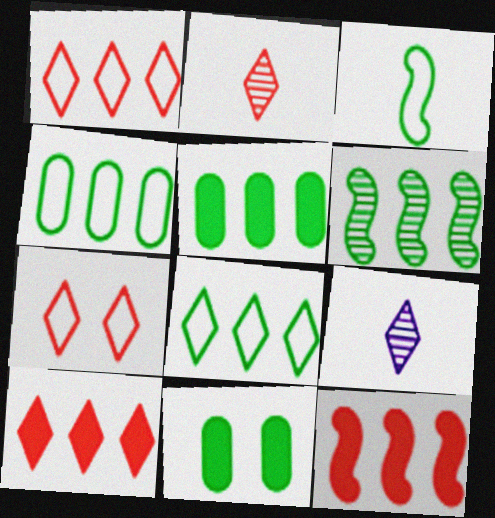[[2, 7, 10], 
[5, 6, 8]]